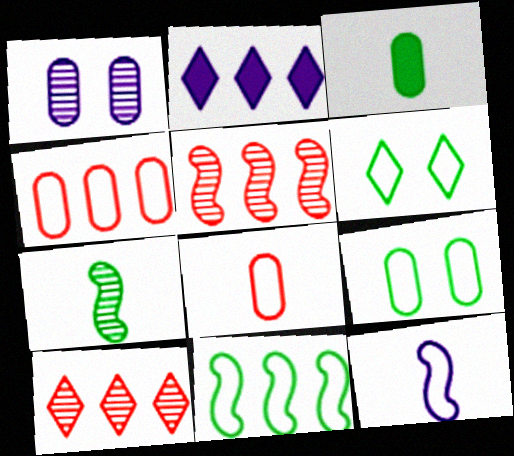[[1, 2, 12], 
[1, 3, 4], 
[1, 7, 10], 
[4, 6, 12]]